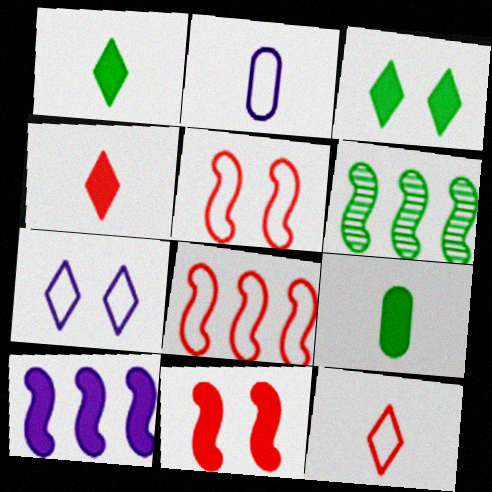[[6, 8, 10]]